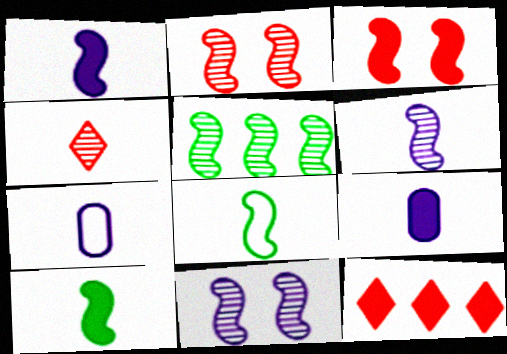[[2, 5, 6], 
[4, 7, 10], 
[4, 8, 9]]